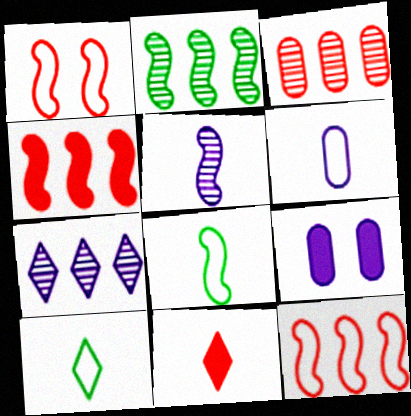[[1, 3, 11], 
[2, 3, 7]]